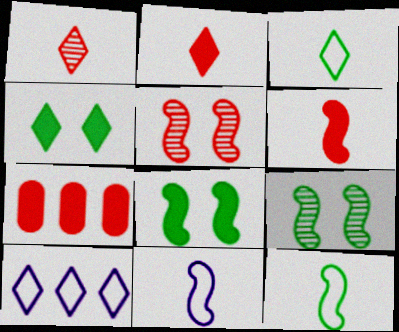[[1, 4, 10]]